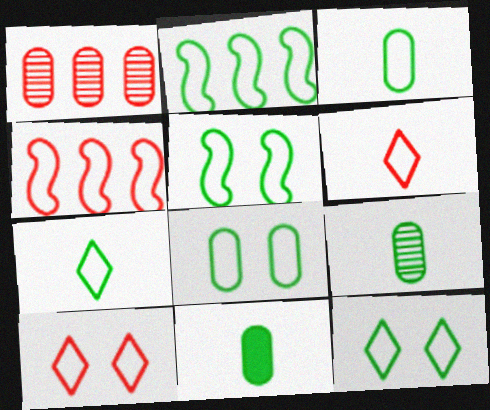[[2, 3, 12], 
[2, 7, 8], 
[3, 9, 11], 
[5, 8, 12]]